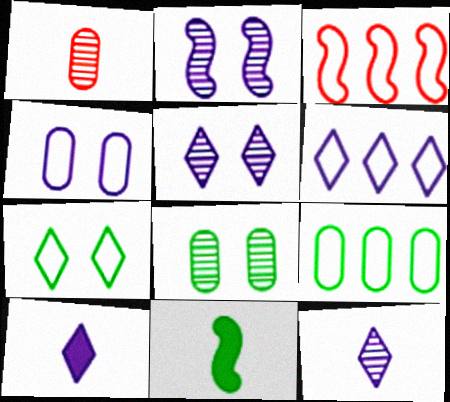[[2, 3, 11], 
[3, 6, 9], 
[3, 8, 10], 
[5, 6, 10]]